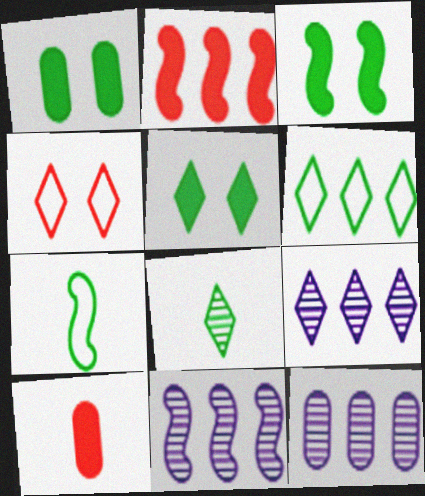[[1, 3, 5], 
[2, 6, 12], 
[5, 6, 8], 
[9, 11, 12]]